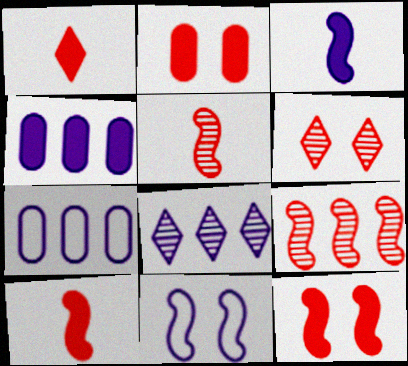[]